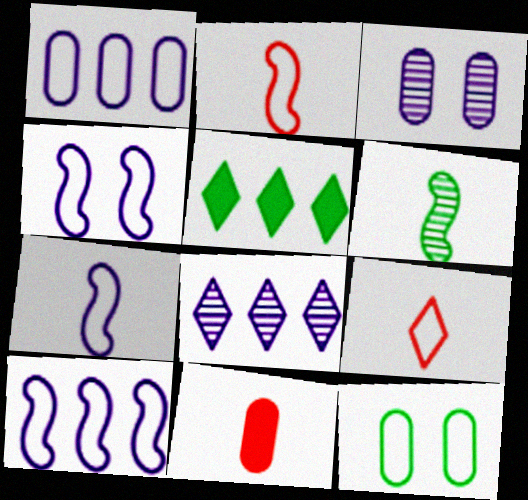[[2, 3, 5], 
[4, 7, 10], 
[5, 6, 12], 
[9, 10, 12]]